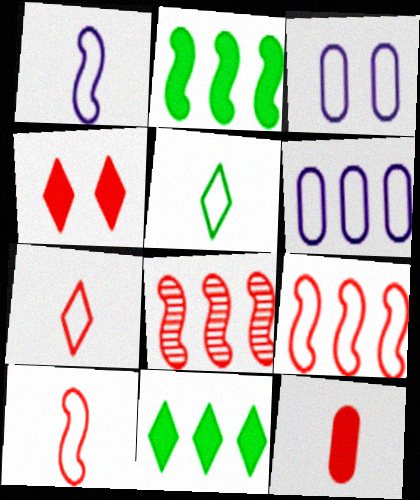[[3, 5, 9], 
[6, 8, 11]]